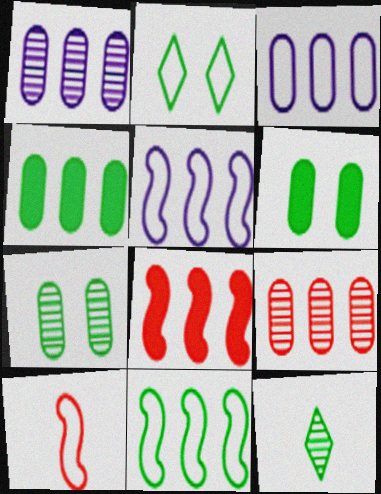[[2, 3, 10], 
[3, 4, 9], 
[6, 11, 12]]